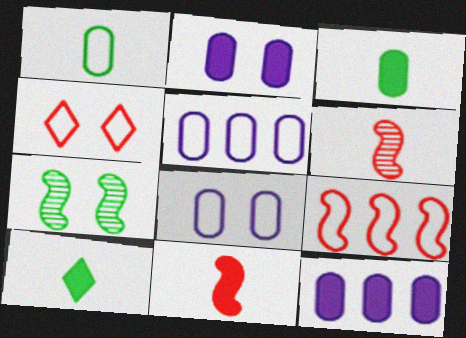[[2, 4, 7]]